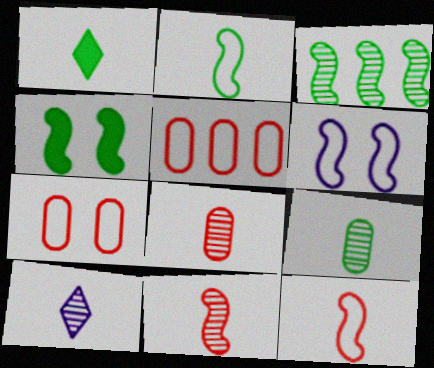[[1, 2, 9], 
[2, 3, 4], 
[4, 5, 10], 
[9, 10, 11]]